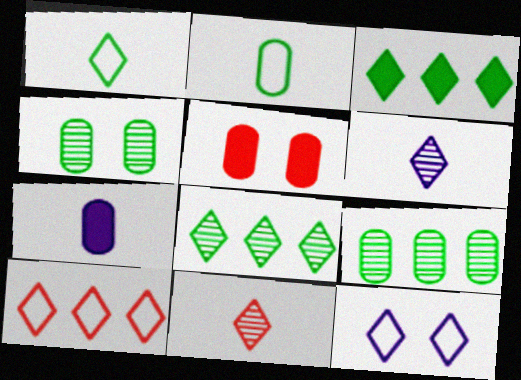[[1, 10, 12], 
[3, 11, 12]]